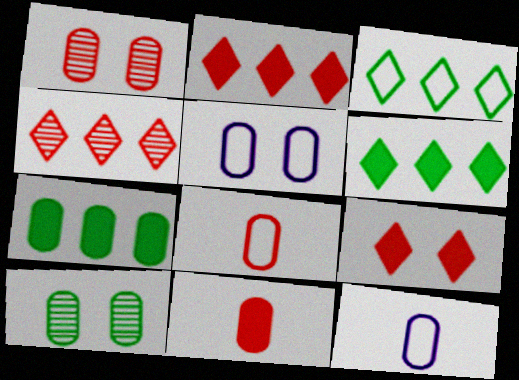[[1, 7, 12]]